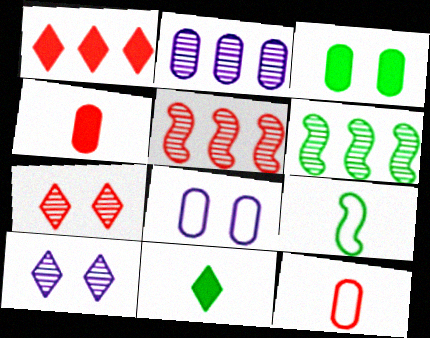[[2, 3, 12], 
[5, 8, 11]]